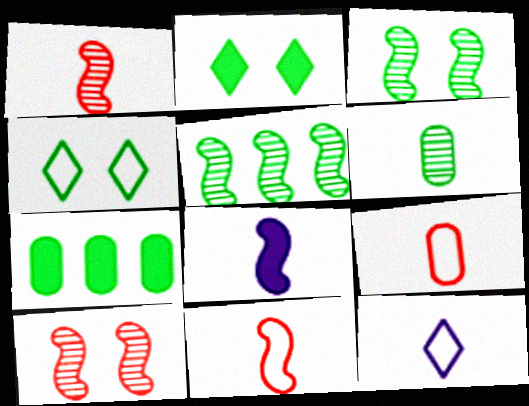[[7, 10, 12]]